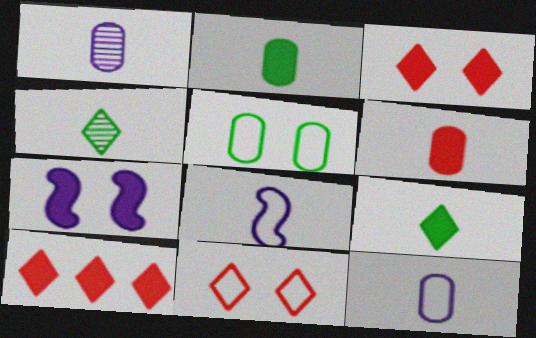[[2, 7, 10], 
[4, 6, 8]]